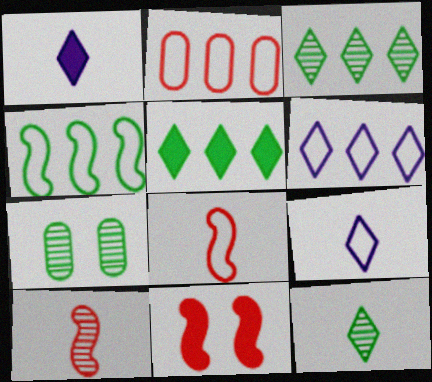[[2, 4, 6]]